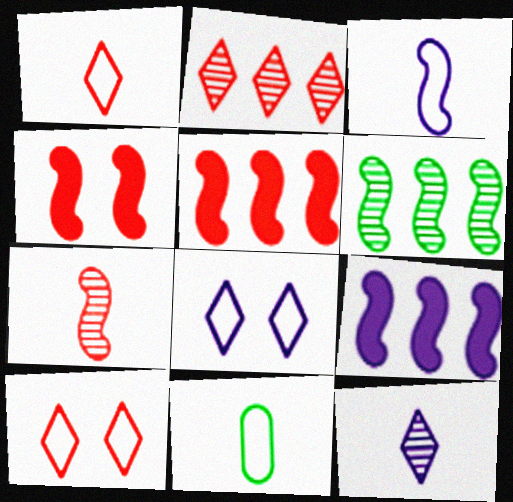[[1, 3, 11], 
[3, 4, 6]]